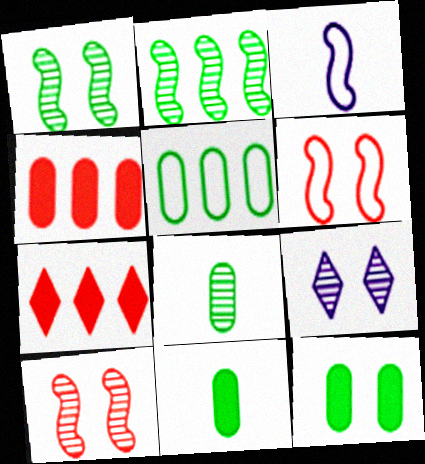[[5, 8, 12], 
[6, 9, 12]]